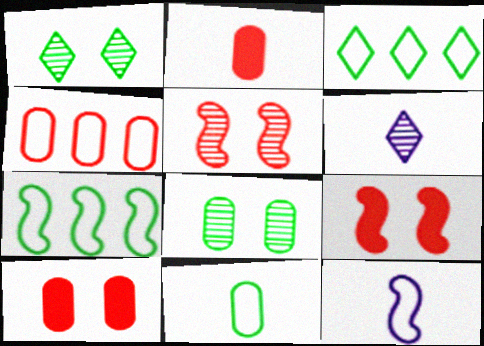[[6, 7, 10]]